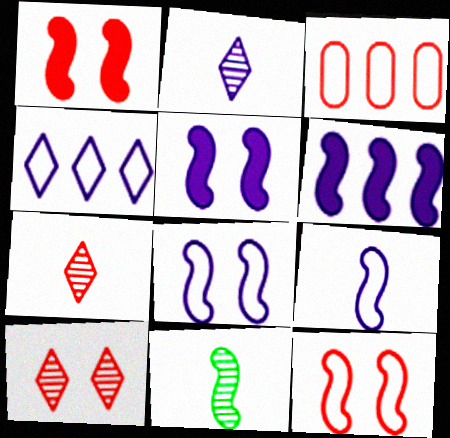[[1, 3, 7], 
[6, 11, 12]]